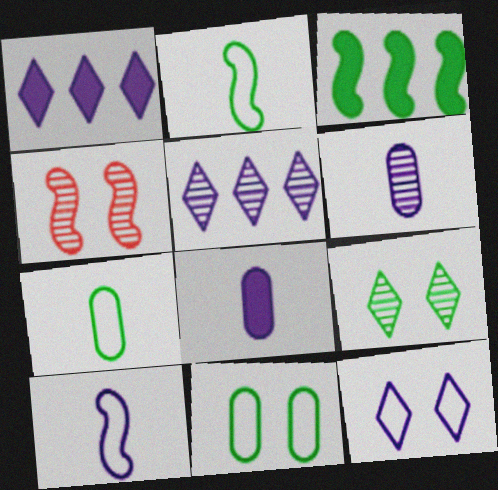[[1, 4, 7], 
[3, 4, 10], 
[3, 7, 9]]